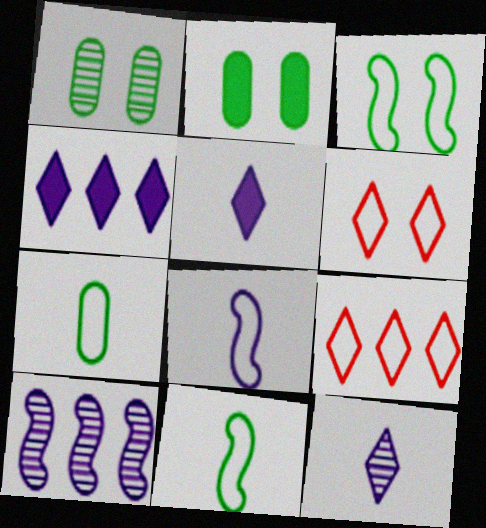[]